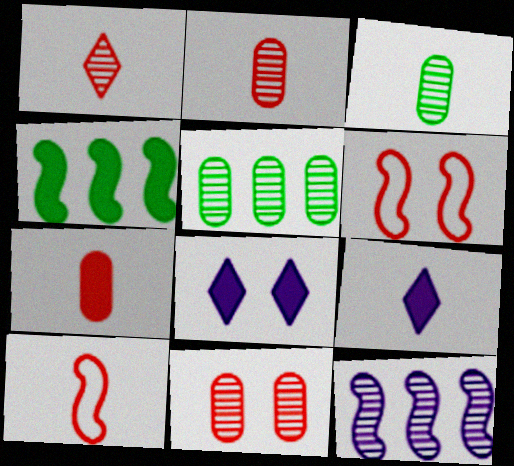[[1, 7, 10], 
[3, 9, 10], 
[4, 7, 8], 
[5, 6, 9], 
[5, 8, 10]]